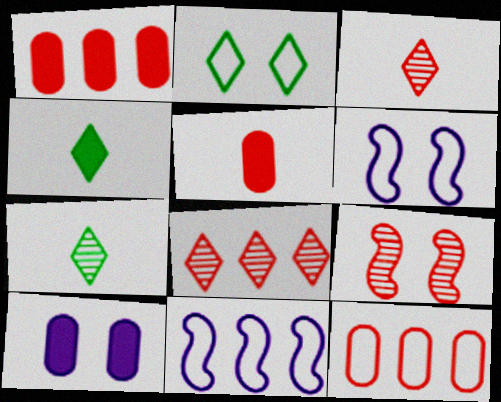[[1, 6, 7], 
[2, 9, 10]]